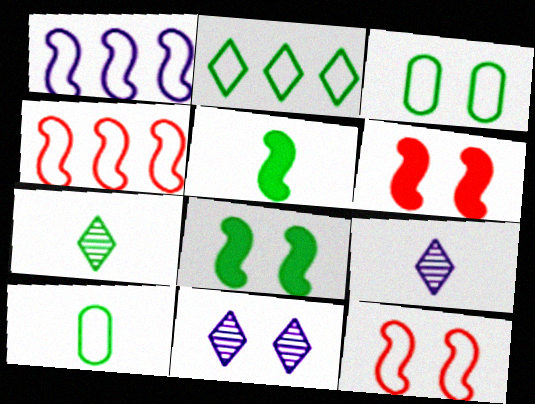[[3, 6, 11], 
[5, 7, 10]]